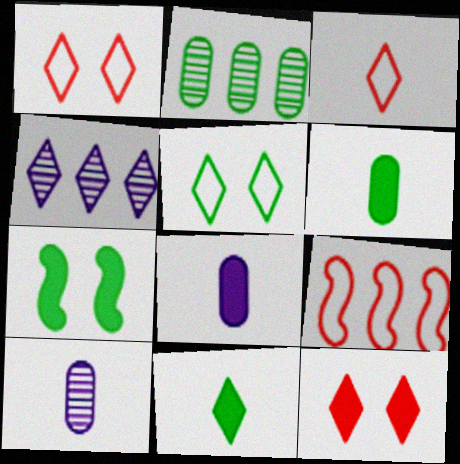[[1, 4, 11]]